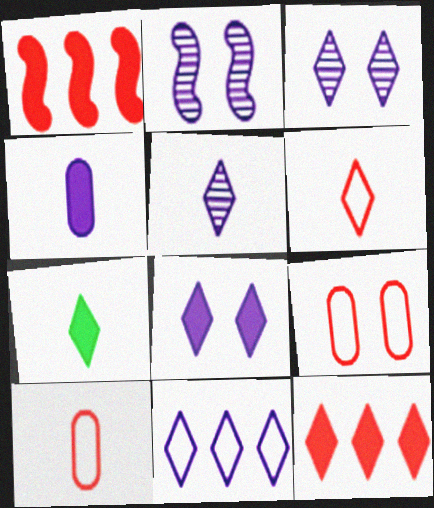[[2, 4, 11], 
[5, 6, 7], 
[5, 8, 11], 
[7, 8, 12]]